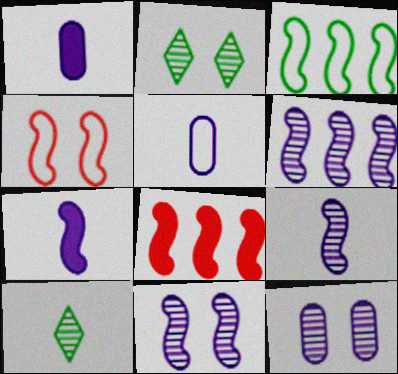[[2, 5, 8], 
[3, 6, 8], 
[6, 9, 11]]